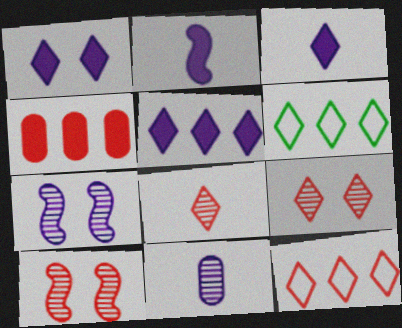[[1, 3, 5], 
[1, 6, 8], 
[3, 6, 9]]